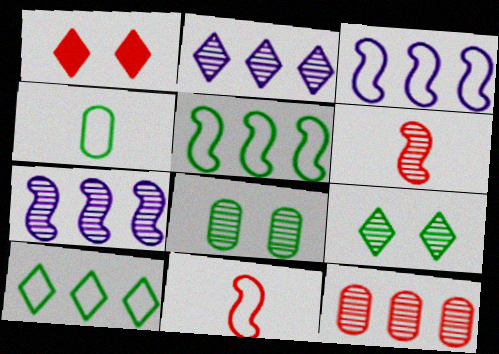[[1, 4, 7], 
[1, 11, 12], 
[2, 6, 8]]